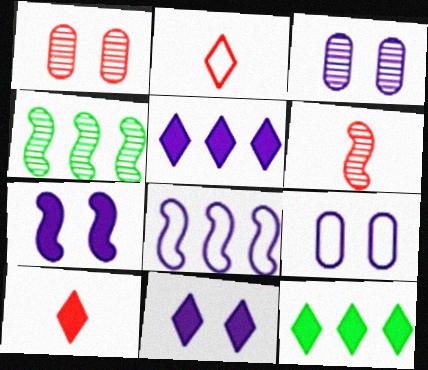[[4, 9, 10], 
[6, 9, 12], 
[10, 11, 12]]